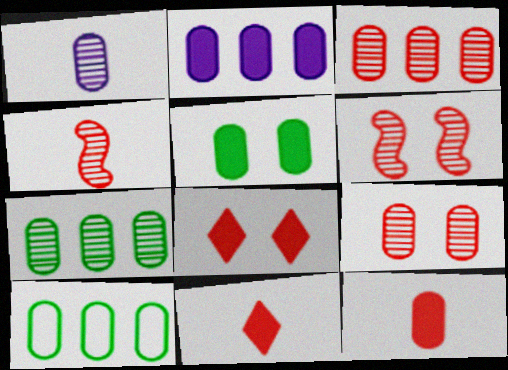[[1, 7, 9], 
[2, 3, 10], 
[2, 5, 12]]